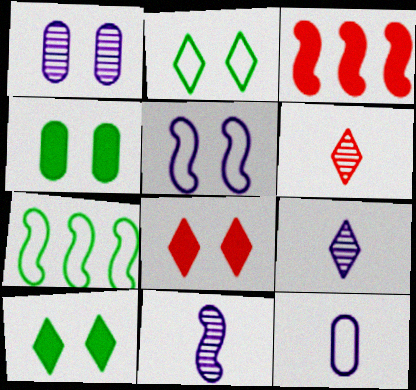[]